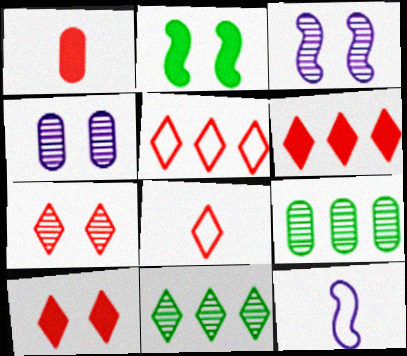[[6, 7, 8], 
[9, 10, 12]]